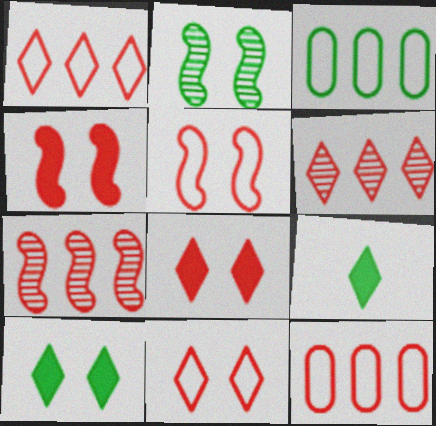[[2, 3, 9]]